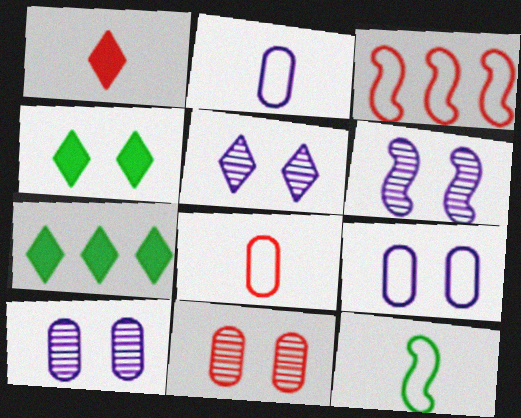[[1, 3, 11], 
[5, 6, 10], 
[6, 7, 8]]